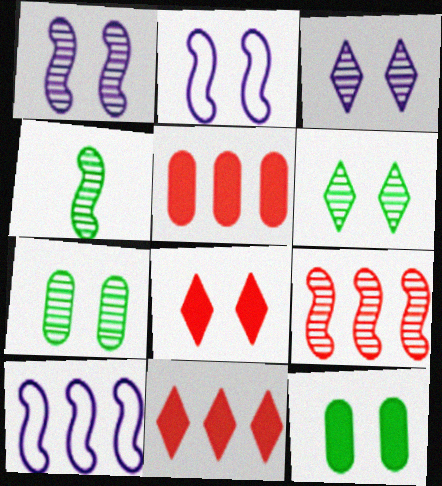[[1, 4, 9], 
[2, 7, 8]]